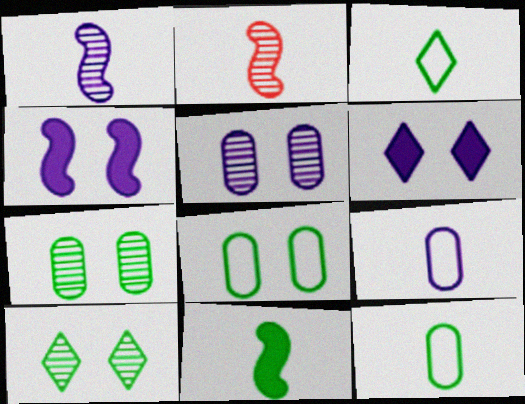[]